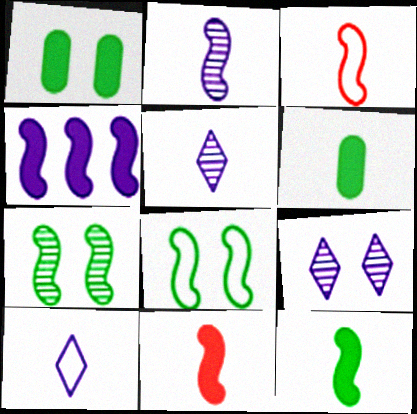[[2, 3, 12], 
[3, 4, 7], 
[3, 5, 6]]